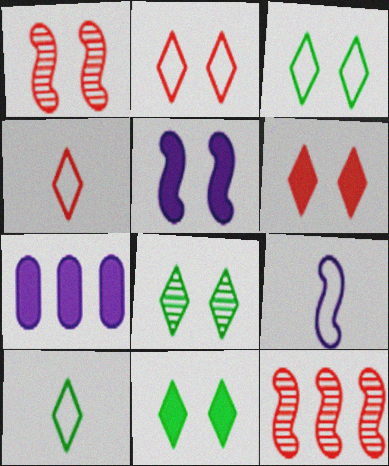[[1, 7, 10], 
[3, 8, 11]]